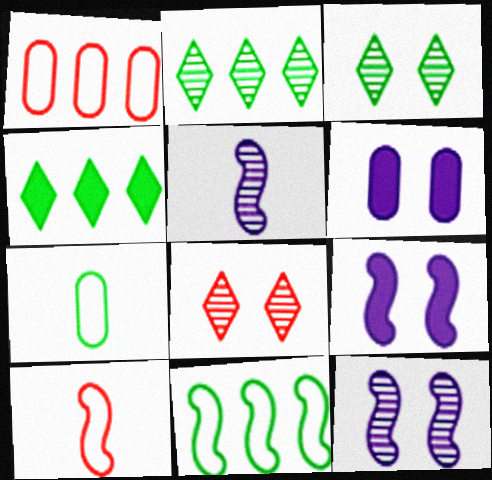[[2, 6, 10]]